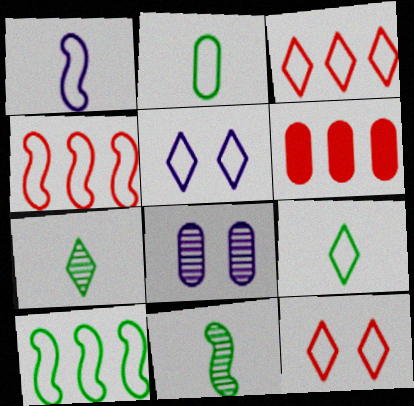[[2, 4, 5], 
[2, 6, 8], 
[3, 5, 9], 
[5, 6, 11]]